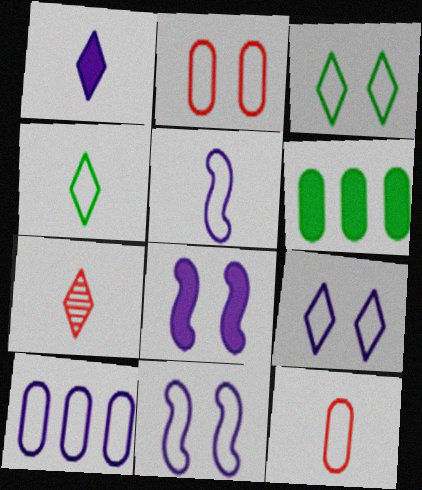[[1, 4, 7], 
[2, 3, 11], 
[4, 5, 12], 
[5, 9, 10], 
[6, 7, 11]]